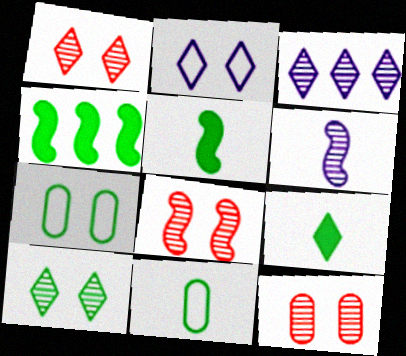[[1, 8, 12], 
[4, 10, 11]]